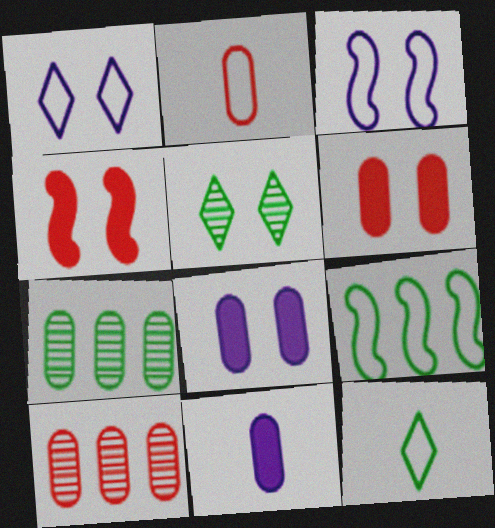[[1, 2, 9], 
[2, 6, 10], 
[2, 7, 8], 
[3, 5, 6]]